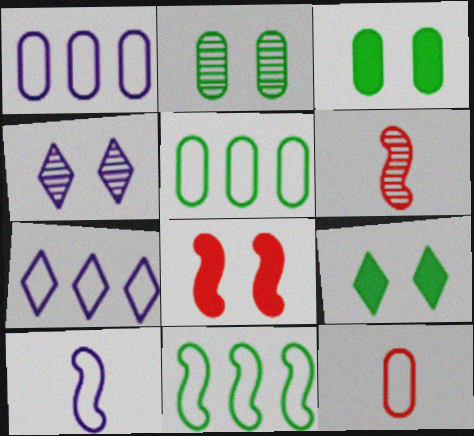[[1, 6, 9], 
[3, 6, 7]]